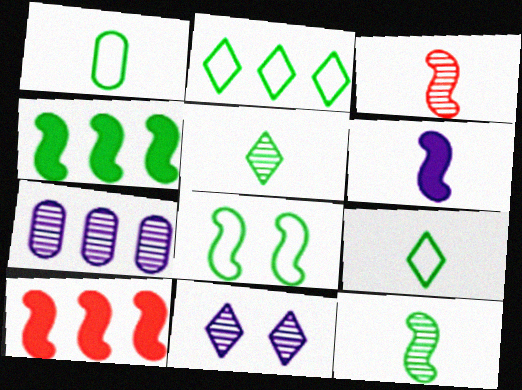[[1, 2, 8], 
[1, 10, 11], 
[2, 7, 10], 
[4, 8, 12]]